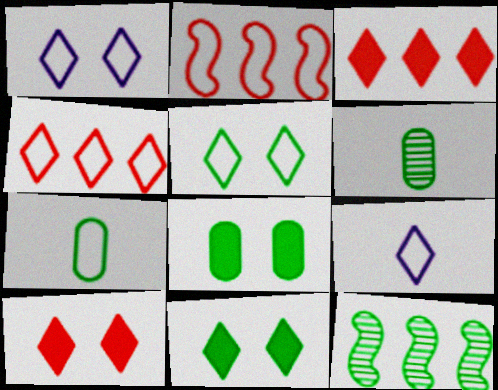[[1, 2, 7], 
[4, 5, 9], 
[7, 11, 12]]